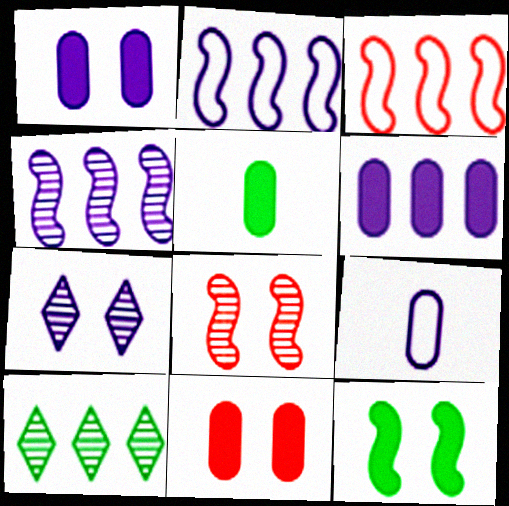[[3, 5, 7], 
[3, 6, 10], 
[5, 6, 11]]